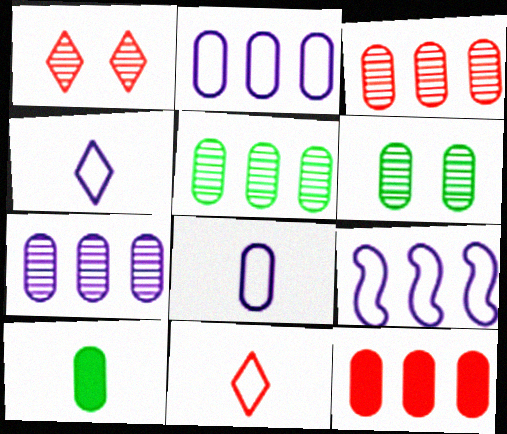[[1, 9, 10], 
[2, 5, 12], 
[3, 5, 7], 
[6, 8, 12]]